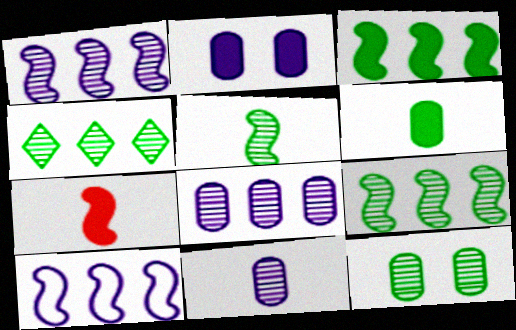[[4, 5, 12]]